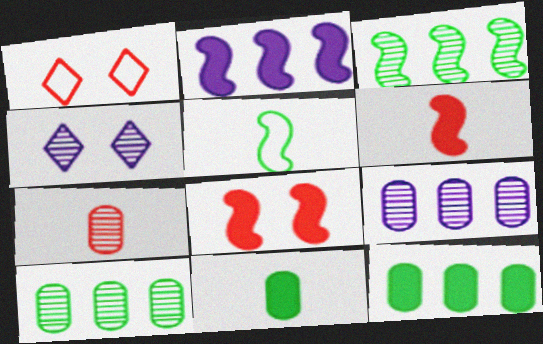[[3, 4, 7]]